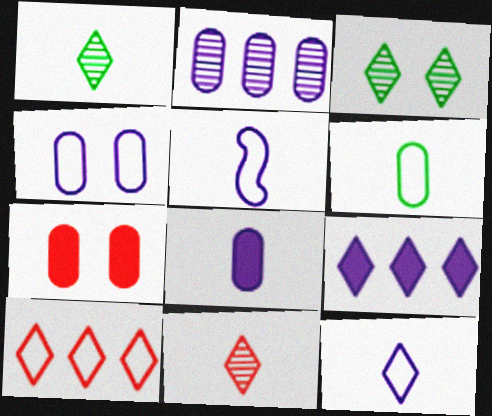[[2, 4, 8], 
[2, 6, 7]]